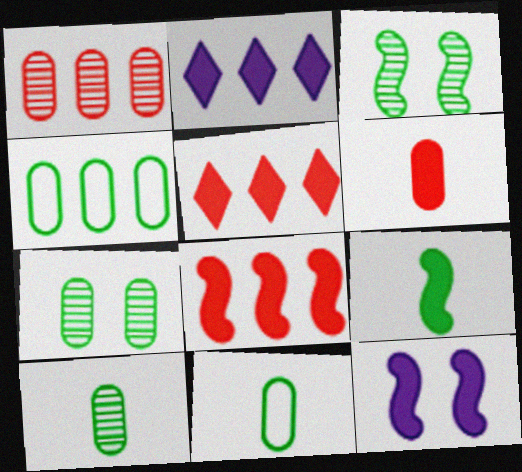[[8, 9, 12]]